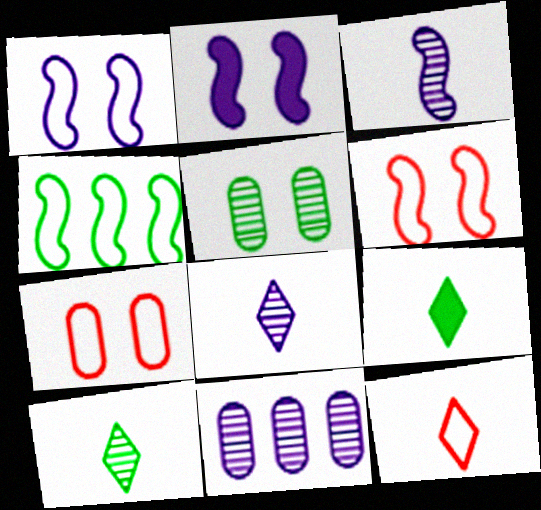[[4, 5, 9], 
[6, 9, 11], 
[8, 9, 12]]